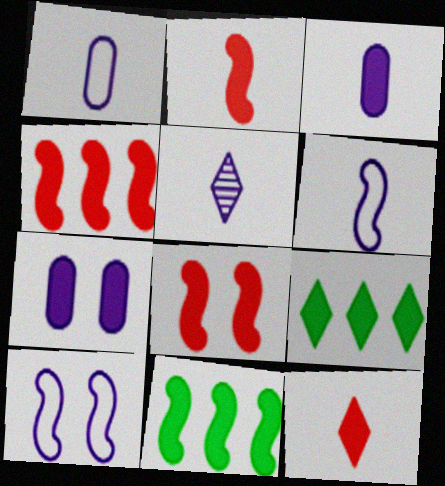[[2, 4, 8], 
[2, 7, 9], 
[3, 5, 6], 
[3, 8, 9], 
[7, 11, 12]]